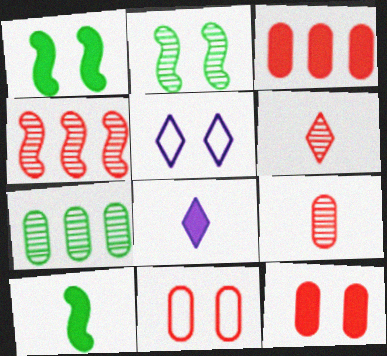[[1, 3, 8], 
[2, 5, 12], 
[3, 9, 11]]